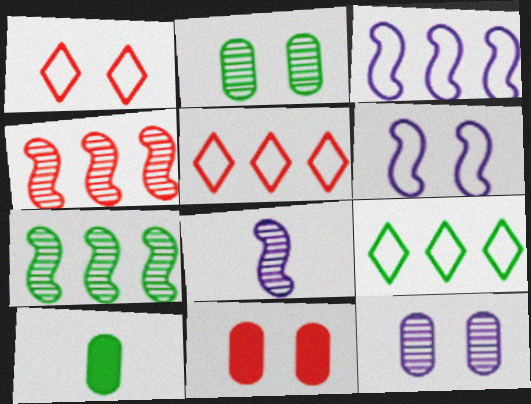[[8, 9, 11]]